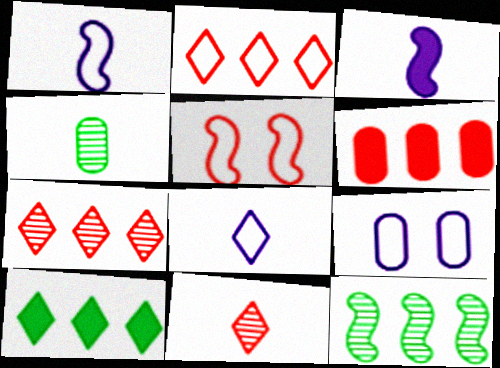[[3, 5, 12], 
[4, 6, 9], 
[5, 6, 11]]